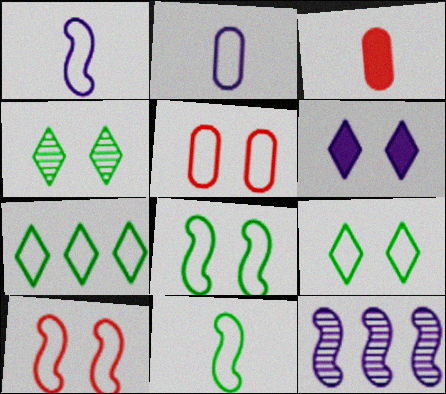[[1, 5, 7], 
[2, 6, 12], 
[2, 7, 10], 
[3, 9, 12]]